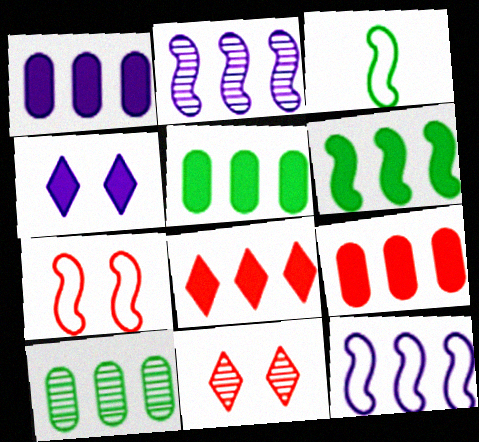[[1, 3, 11], 
[1, 5, 9], 
[1, 6, 8], 
[3, 7, 12], 
[8, 10, 12]]